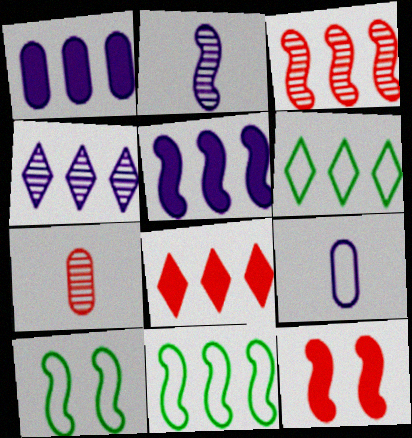[[1, 3, 6], 
[2, 11, 12], 
[3, 5, 11], 
[4, 6, 8]]